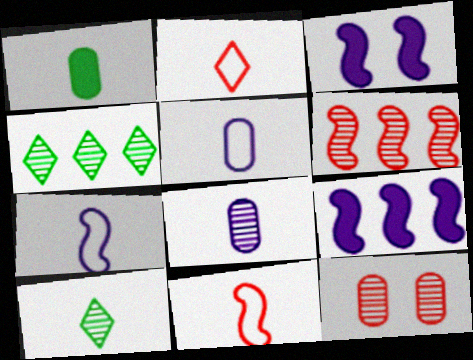[]